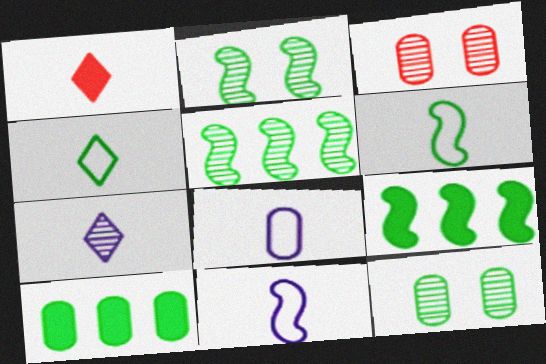[[1, 4, 7], 
[2, 4, 10], 
[2, 6, 9], 
[3, 5, 7], 
[3, 8, 10], 
[4, 9, 12]]